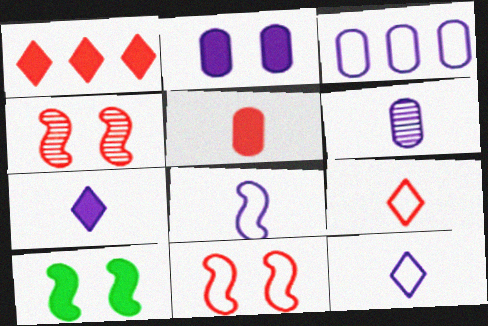[[2, 3, 6], 
[6, 7, 8]]